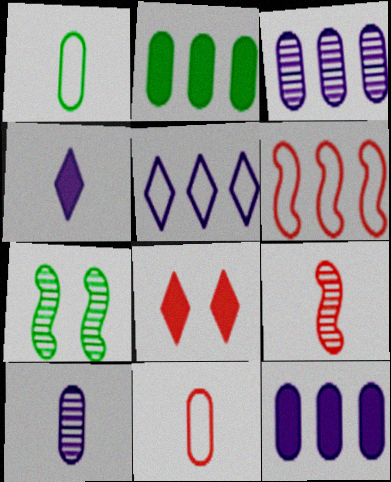[[1, 4, 9]]